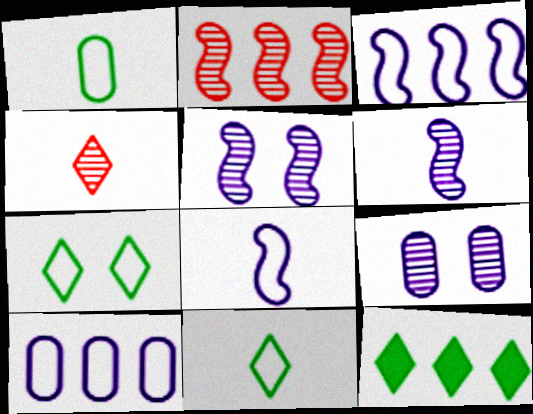[[2, 10, 12]]